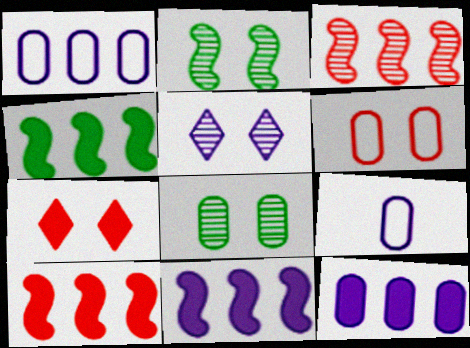[[4, 10, 11], 
[5, 9, 11]]